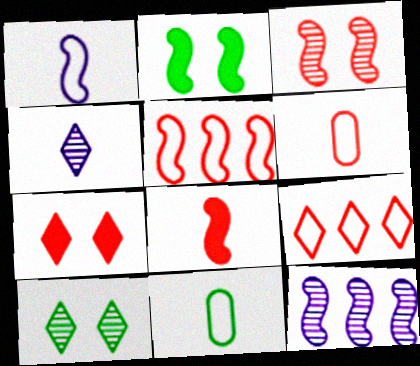[[3, 5, 8], 
[4, 8, 11], 
[7, 11, 12]]